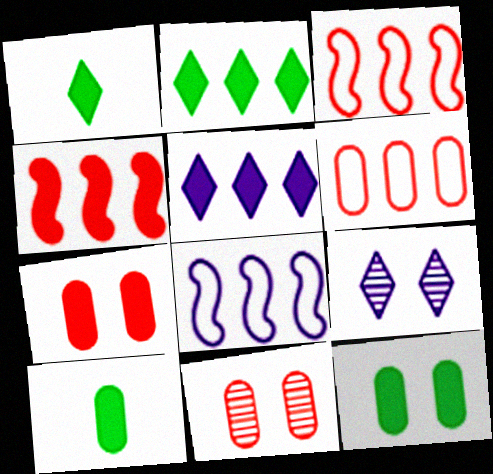[[1, 8, 11], 
[3, 9, 10]]